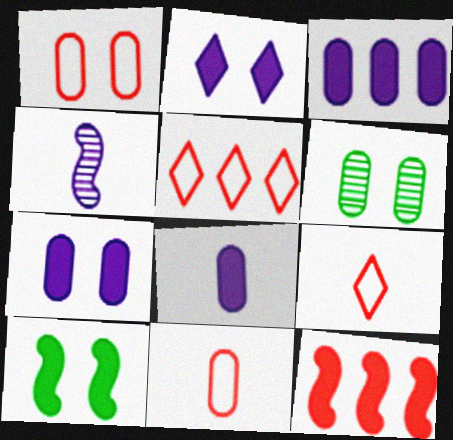[[1, 6, 7], 
[3, 6, 11], 
[3, 7, 8]]